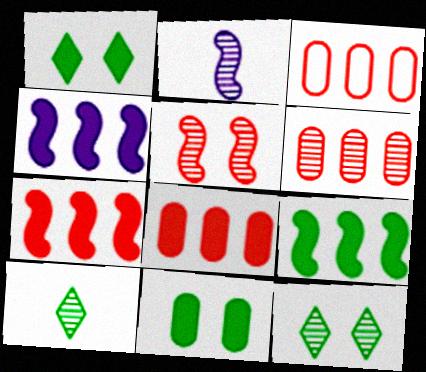[[1, 2, 3], 
[2, 6, 12], 
[3, 6, 8], 
[4, 7, 9]]